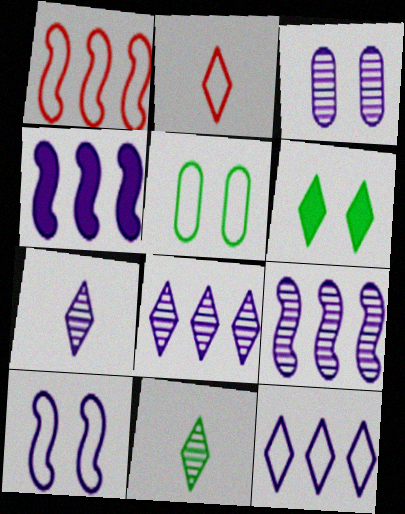[[2, 6, 8], 
[3, 7, 9]]